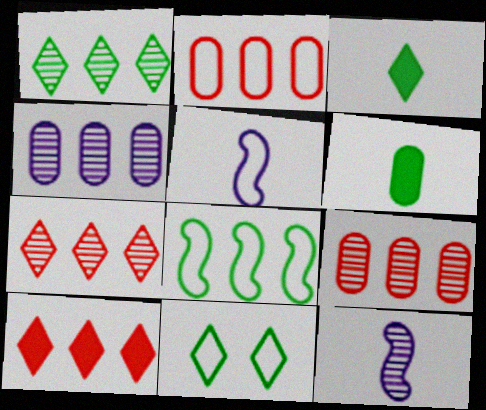[[1, 3, 11], 
[2, 5, 11], 
[4, 8, 10]]